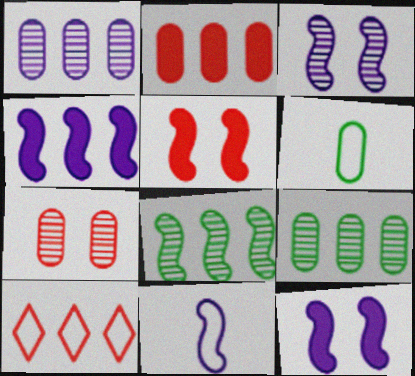[[3, 4, 11], 
[4, 9, 10], 
[5, 8, 11]]